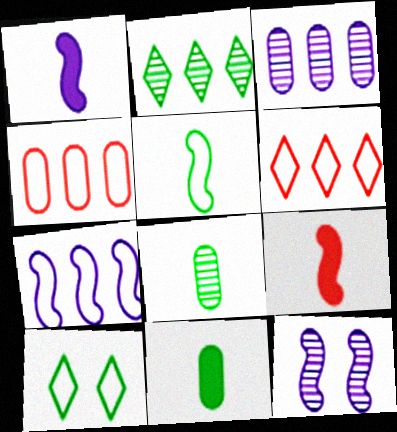[[1, 7, 12], 
[3, 9, 10], 
[6, 11, 12]]